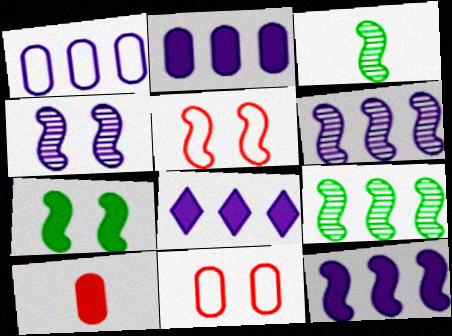[[1, 6, 8], 
[2, 8, 12], 
[3, 5, 12], 
[3, 8, 11], 
[4, 5, 7], 
[7, 8, 10]]